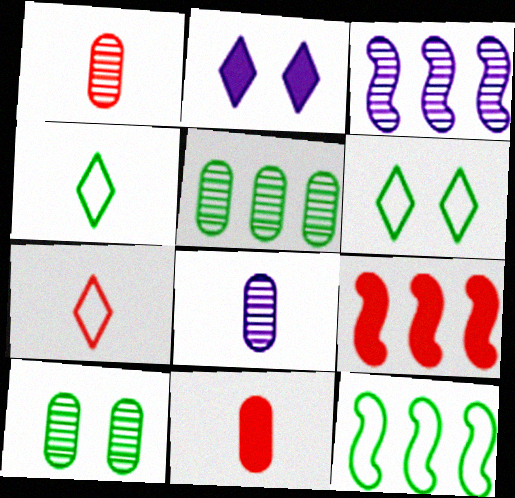[[1, 2, 12], 
[3, 6, 11], 
[3, 9, 12], 
[6, 8, 9]]